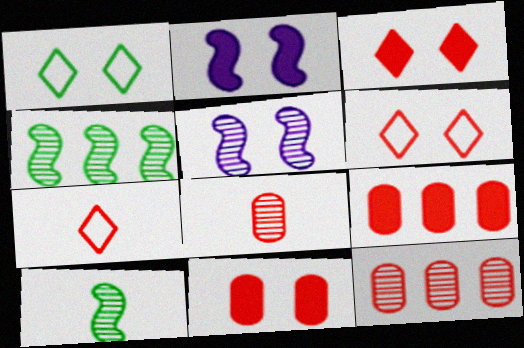[[1, 5, 11]]